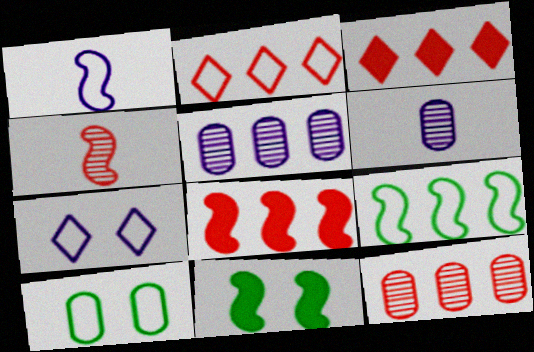[[1, 2, 10], 
[2, 6, 11], 
[2, 8, 12], 
[3, 5, 9]]